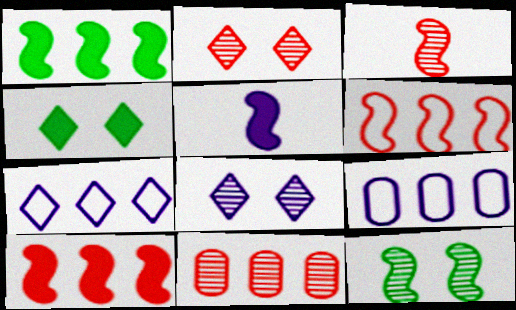[[1, 7, 11], 
[2, 3, 11], 
[3, 4, 9], 
[5, 6, 12], 
[5, 8, 9]]